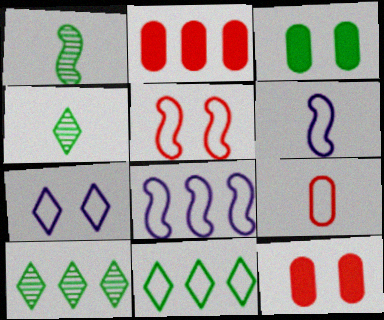[[1, 2, 7], 
[1, 3, 11], 
[2, 8, 10], 
[4, 8, 12], 
[6, 10, 12]]